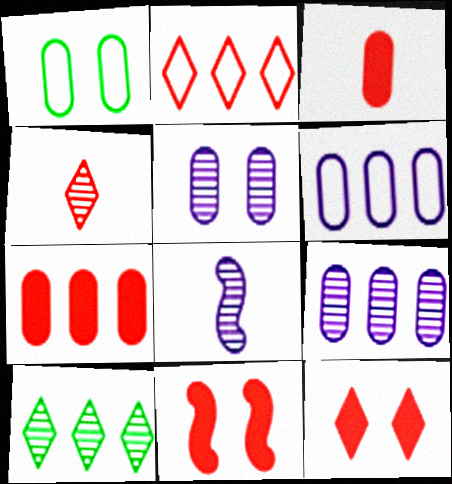[[1, 3, 9], 
[2, 4, 12]]